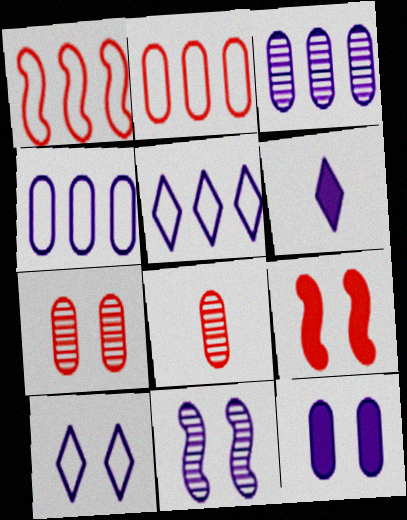[[4, 6, 11], 
[10, 11, 12]]